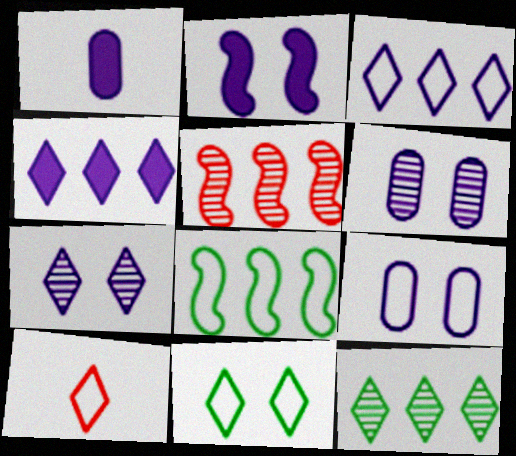[[1, 2, 4], 
[1, 5, 11], 
[2, 7, 9], 
[3, 10, 11], 
[8, 9, 10]]